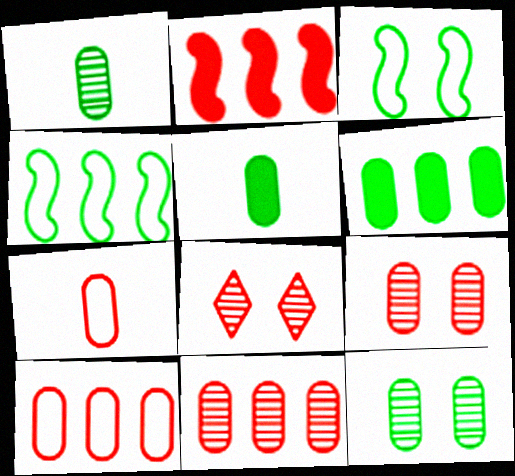[[2, 7, 8]]